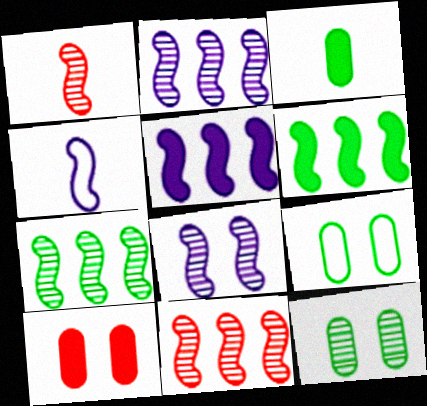[[1, 7, 8], 
[2, 7, 11], 
[4, 5, 8]]